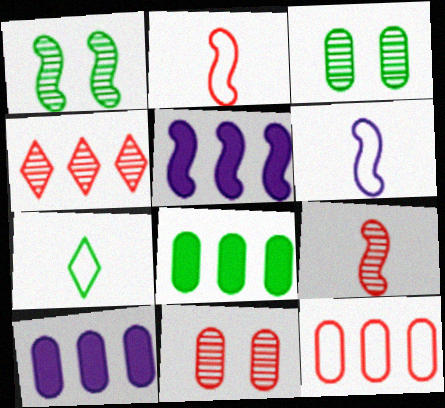[[1, 2, 5], 
[1, 7, 8], 
[4, 9, 11], 
[5, 7, 11]]